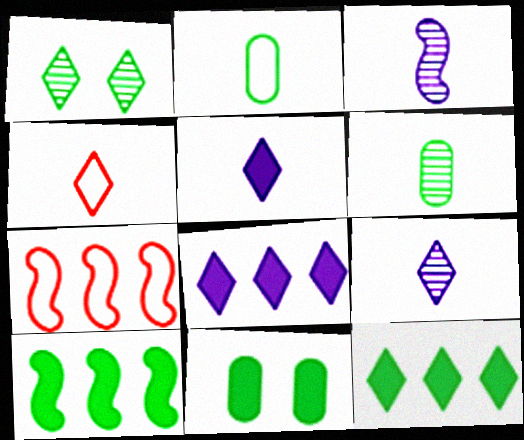[[1, 2, 10], 
[1, 4, 8], 
[7, 9, 11]]